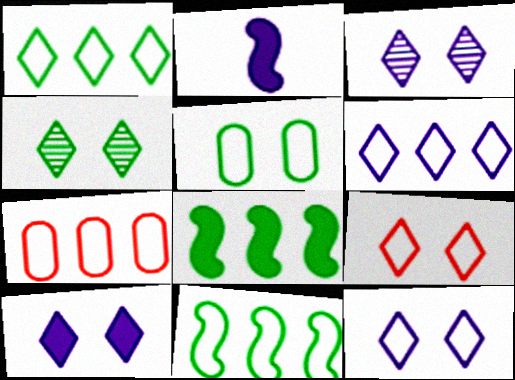[[2, 4, 7], 
[3, 10, 12], 
[4, 9, 10], 
[6, 7, 11]]